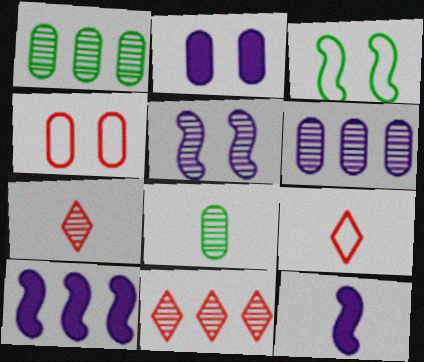[[1, 5, 7], 
[5, 8, 11], 
[8, 9, 12]]